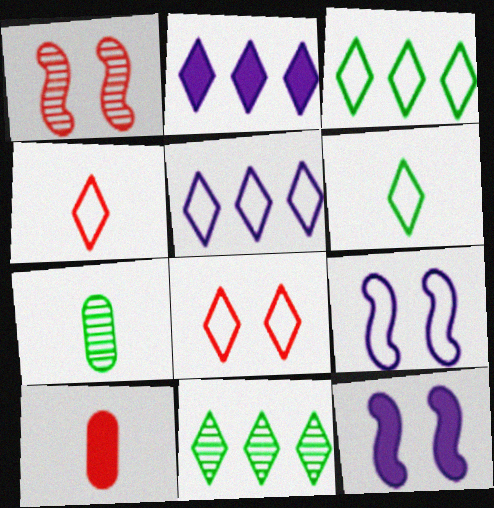[[5, 6, 8], 
[9, 10, 11]]